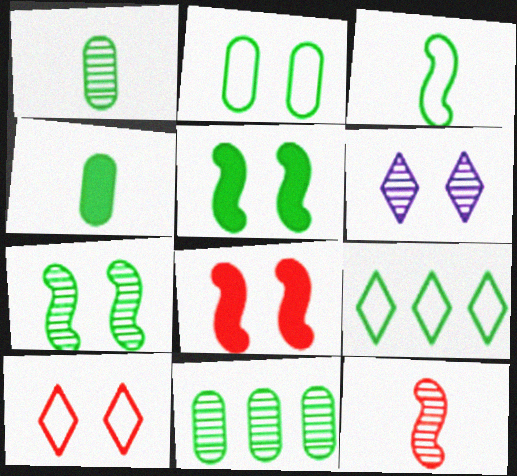[[1, 5, 9], 
[2, 3, 9], 
[2, 4, 11], 
[2, 6, 8], 
[4, 7, 9], 
[6, 11, 12]]